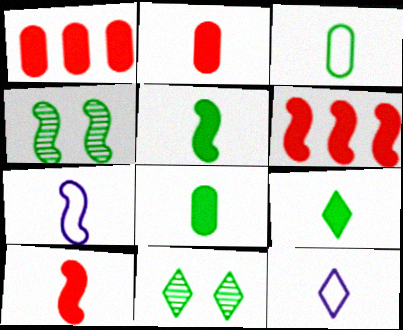[[1, 4, 12], 
[1, 7, 11], 
[4, 6, 7], 
[5, 8, 9]]